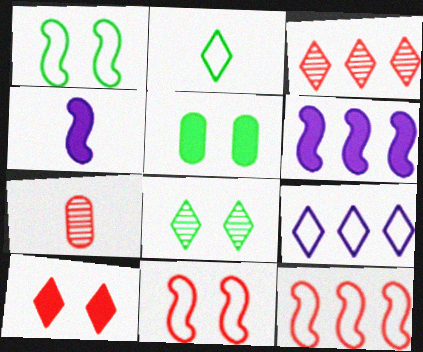[[1, 5, 8], 
[2, 4, 7], 
[7, 10, 12]]